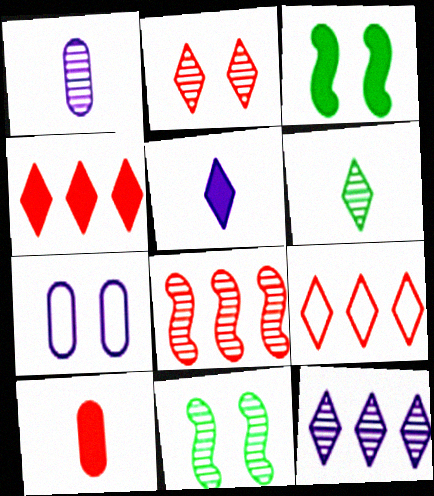[[1, 3, 9], 
[2, 3, 7], 
[2, 6, 12]]